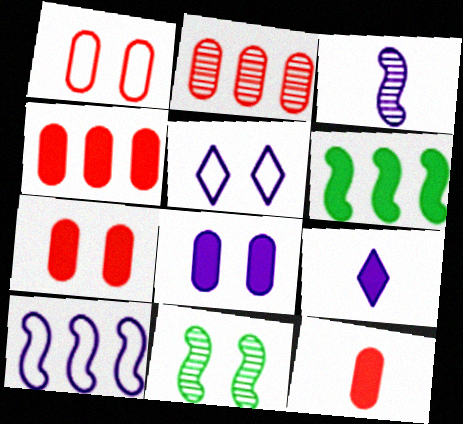[[1, 2, 12], 
[4, 7, 12], 
[5, 7, 11], 
[6, 7, 9]]